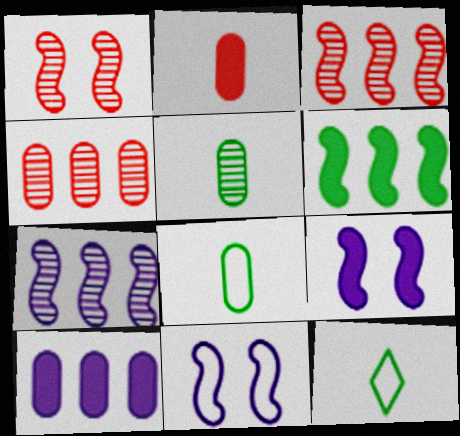[[1, 10, 12], 
[4, 9, 12]]